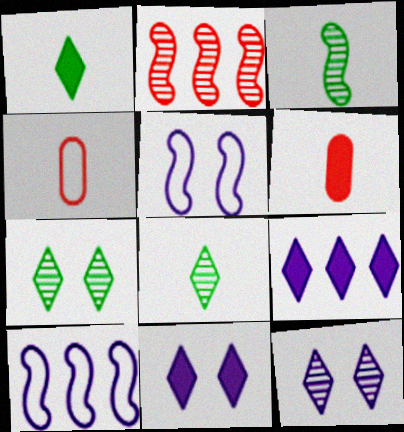[[6, 7, 10]]